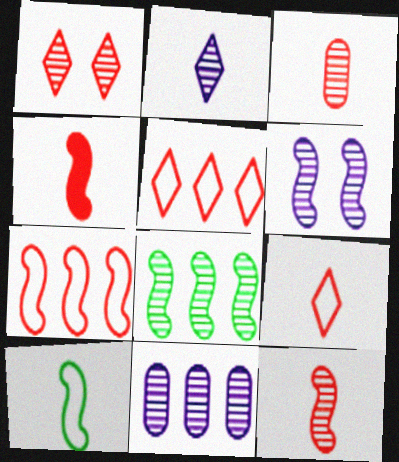[[2, 6, 11], 
[3, 4, 9], 
[6, 8, 12]]